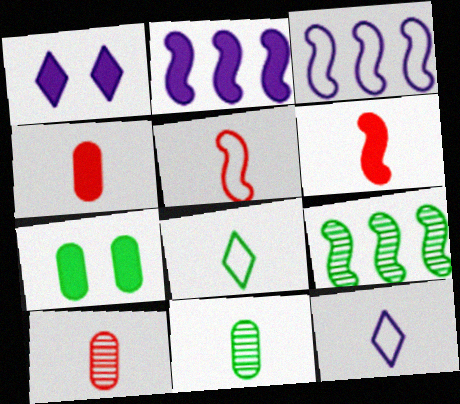[[6, 11, 12], 
[7, 8, 9]]